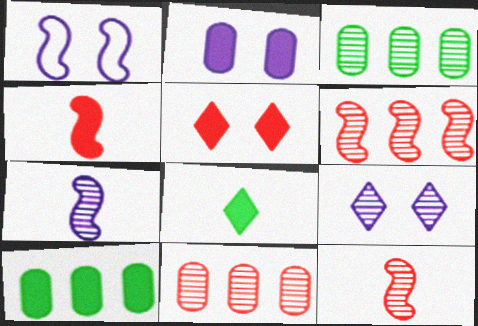[[1, 2, 9], 
[1, 8, 11], 
[3, 9, 12]]